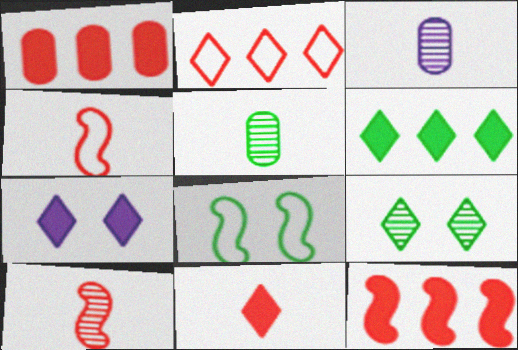[[5, 6, 8], 
[6, 7, 11]]